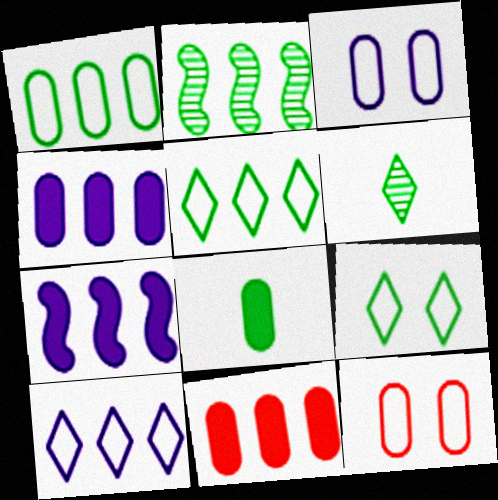[[2, 8, 9], 
[2, 10, 11], 
[6, 7, 12]]